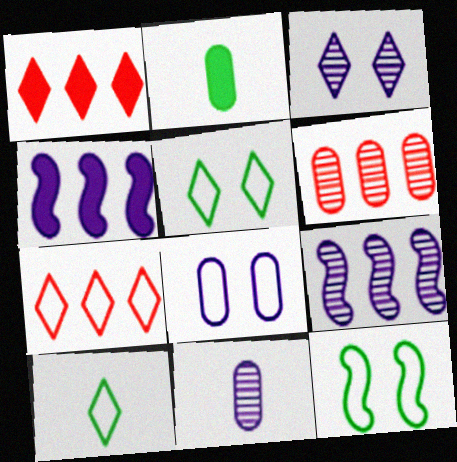[[1, 3, 10], 
[1, 11, 12], 
[2, 6, 8], 
[3, 9, 11]]